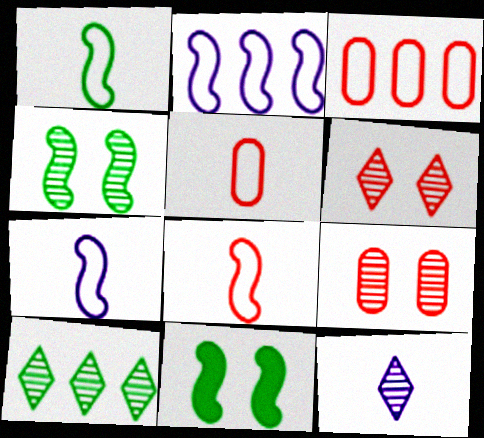[[1, 7, 8], 
[3, 11, 12], 
[6, 10, 12]]